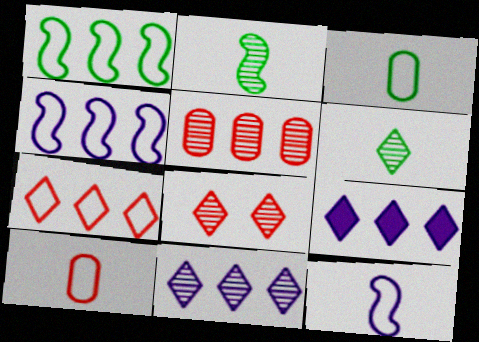[[1, 5, 9], 
[6, 8, 11]]